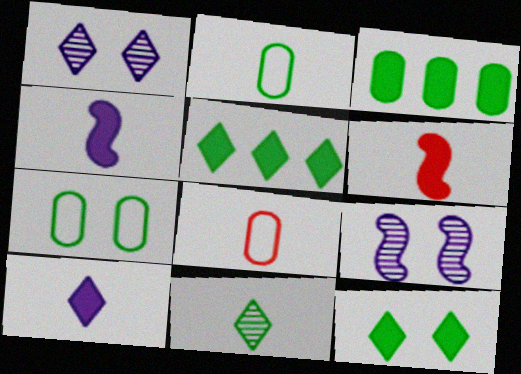[[4, 8, 11], 
[5, 8, 9]]